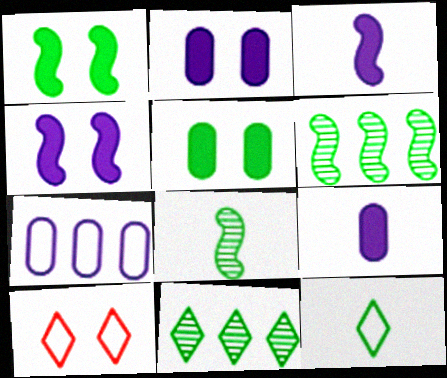[[5, 6, 12], 
[6, 9, 10]]